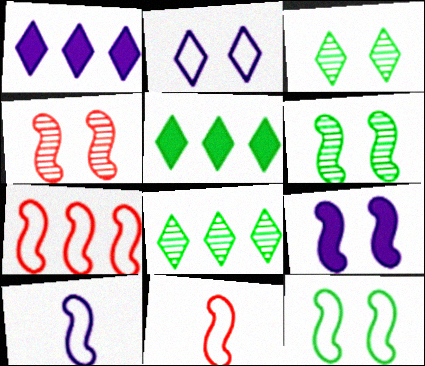[[4, 9, 12], 
[7, 10, 12]]